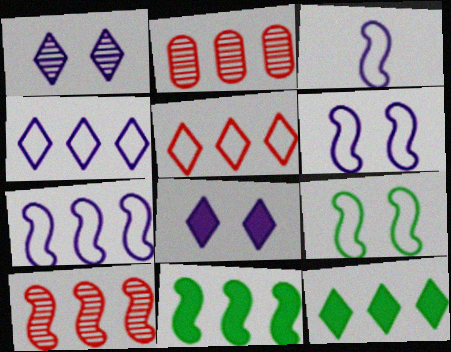[[2, 4, 11], 
[2, 7, 12], 
[3, 6, 7], 
[7, 10, 11]]